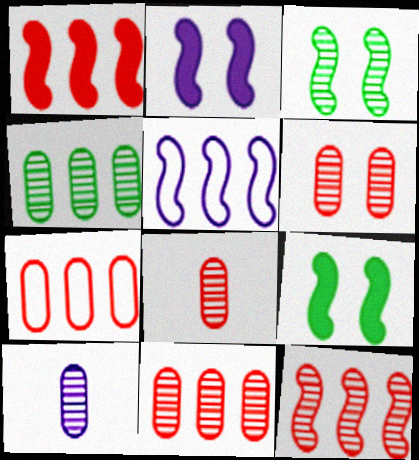[[4, 6, 10], 
[6, 8, 11]]